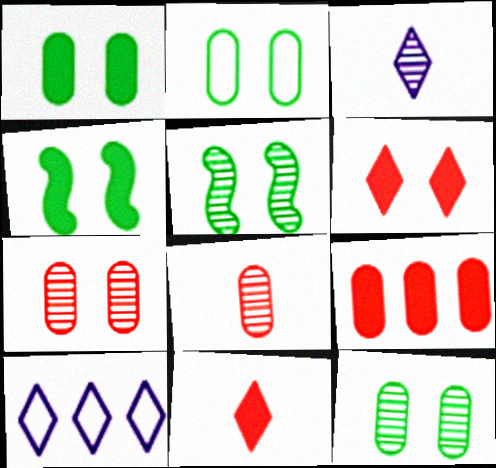[[1, 2, 12], 
[4, 8, 10]]